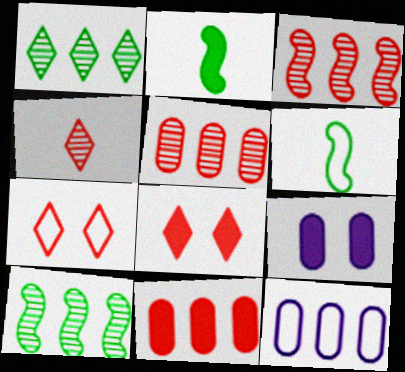[[6, 7, 12]]